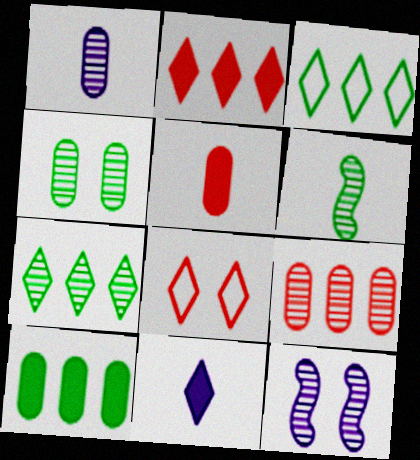[[1, 4, 9], 
[3, 5, 12], 
[4, 6, 7], 
[7, 8, 11]]